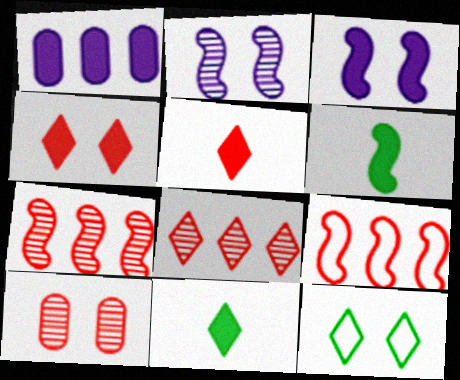[[1, 4, 6], 
[2, 6, 9], 
[3, 10, 12], 
[5, 9, 10]]